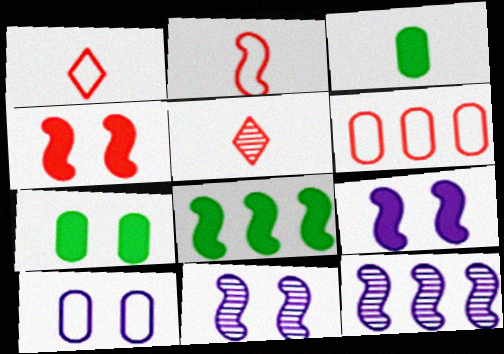[[1, 7, 12], 
[2, 8, 11], 
[4, 5, 6], 
[5, 8, 10]]